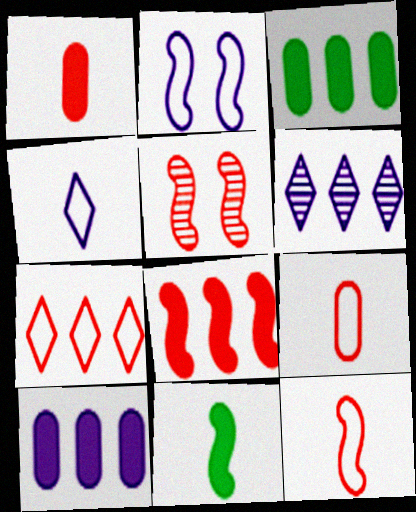[[1, 5, 7], 
[3, 4, 5], 
[5, 8, 12]]